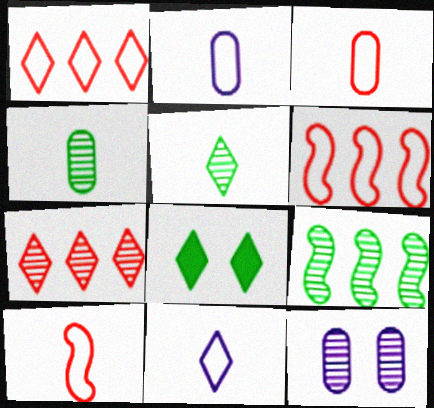[[7, 8, 11]]